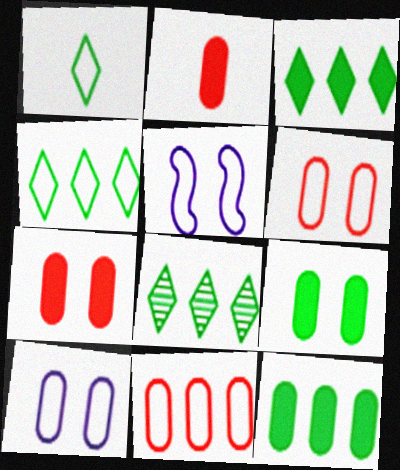[[1, 5, 11], 
[2, 5, 8], 
[3, 4, 8]]